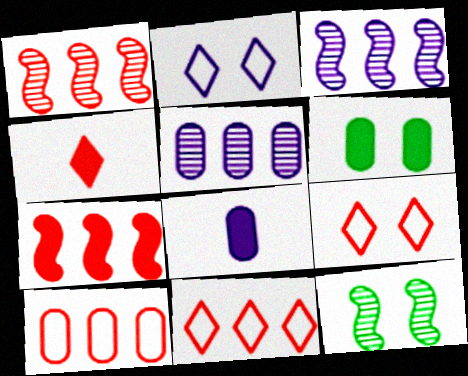[[2, 3, 8], 
[8, 11, 12]]